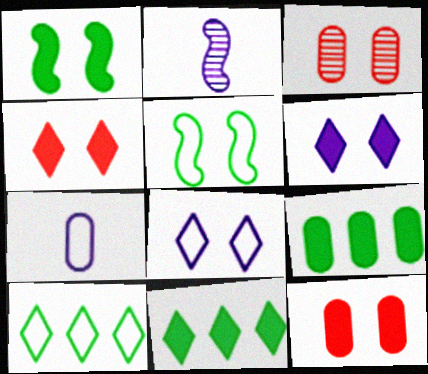[[1, 3, 8], 
[1, 6, 12], 
[2, 10, 12], 
[3, 5, 6], 
[3, 7, 9]]